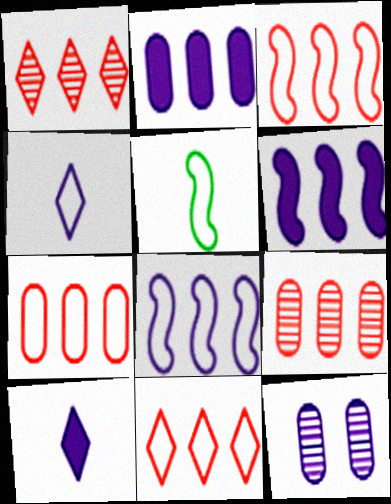[[3, 7, 11], 
[4, 6, 12], 
[8, 10, 12]]